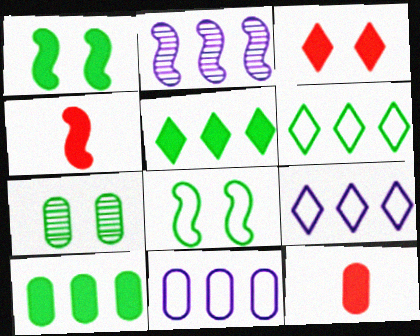[[2, 4, 8], 
[4, 7, 9], 
[7, 11, 12]]